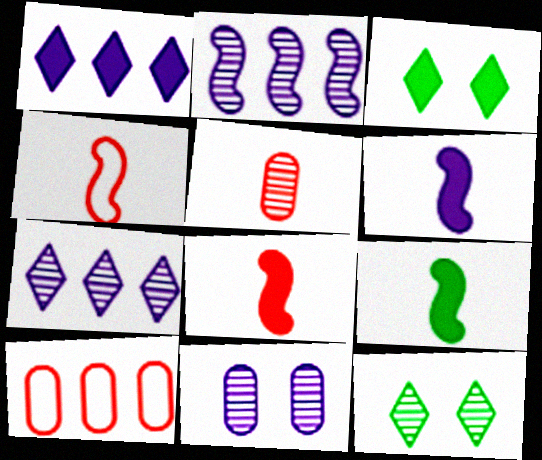[[2, 5, 12], 
[6, 8, 9], 
[6, 10, 12]]